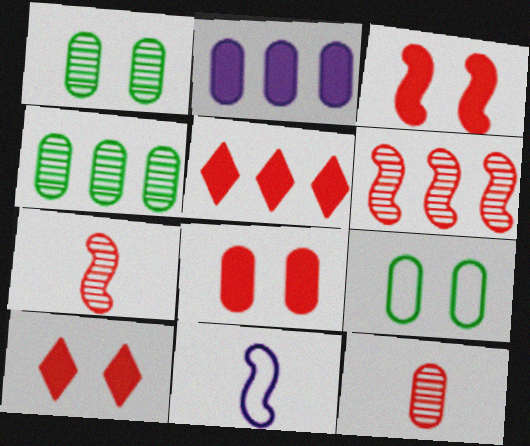[[1, 5, 11], 
[2, 9, 12], 
[3, 8, 10], 
[4, 10, 11]]